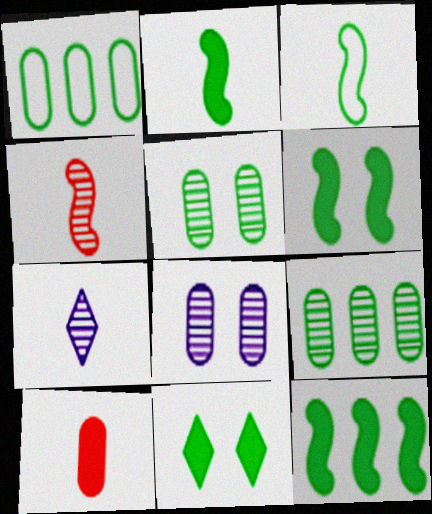[[1, 8, 10], 
[2, 6, 12], 
[3, 7, 10], 
[3, 9, 11]]